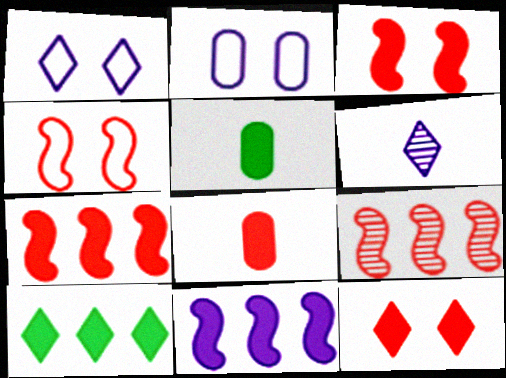[[1, 5, 9], 
[2, 6, 11], 
[5, 11, 12], 
[7, 8, 12]]